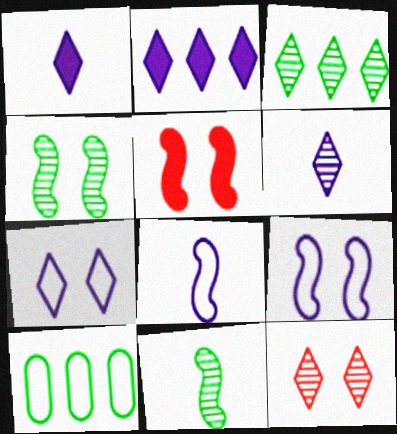[[2, 6, 7], 
[3, 6, 12], 
[4, 5, 9], 
[5, 6, 10]]